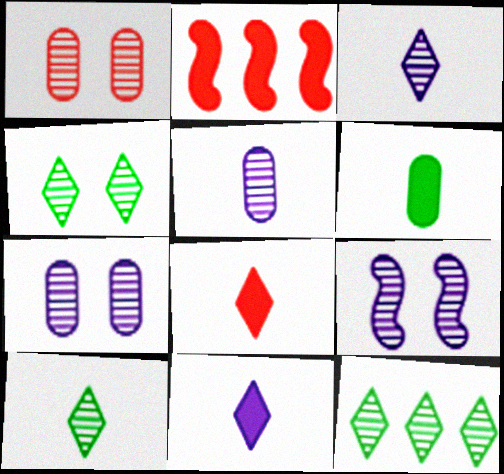[[1, 4, 9], 
[4, 10, 12]]